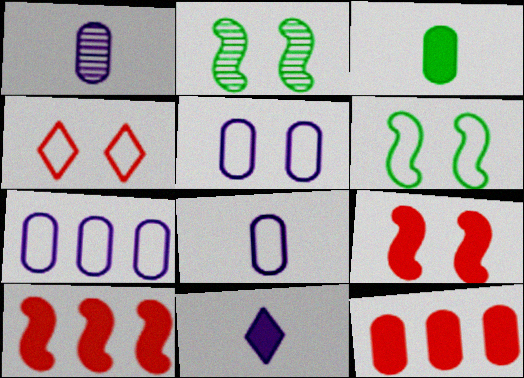[[4, 5, 6], 
[5, 7, 8]]